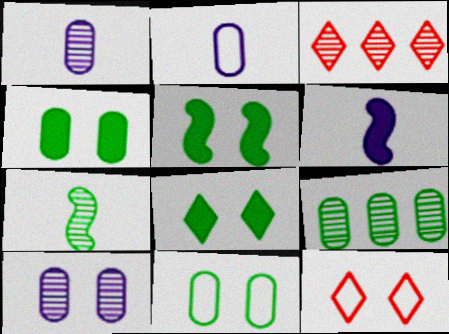[[2, 3, 5], 
[3, 6, 11], 
[3, 7, 10], 
[4, 5, 8], 
[5, 10, 12], 
[6, 9, 12]]